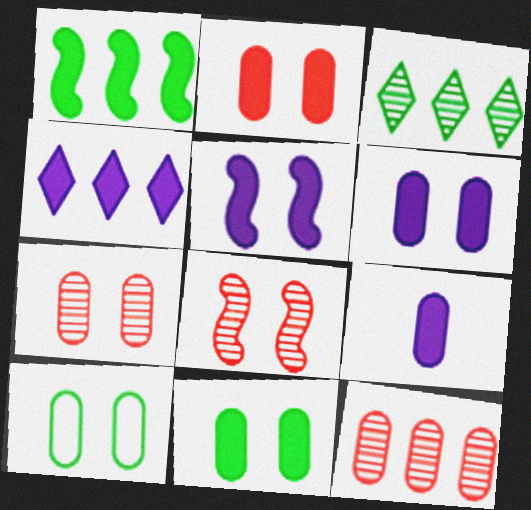[[2, 6, 11], 
[4, 5, 9], 
[6, 7, 10], 
[9, 10, 12]]